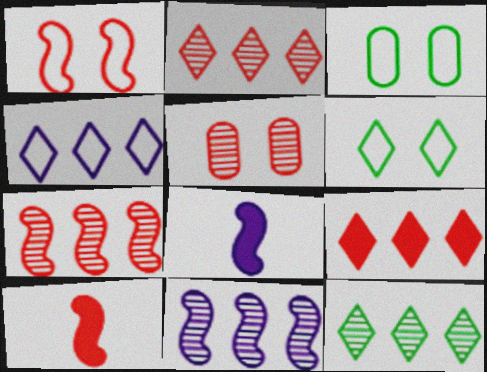[[1, 7, 10], 
[2, 3, 8], 
[4, 9, 12]]